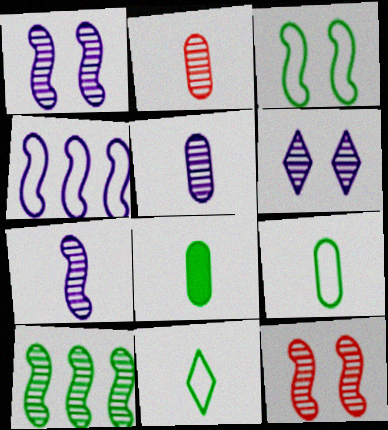[[2, 6, 10], 
[7, 10, 12]]